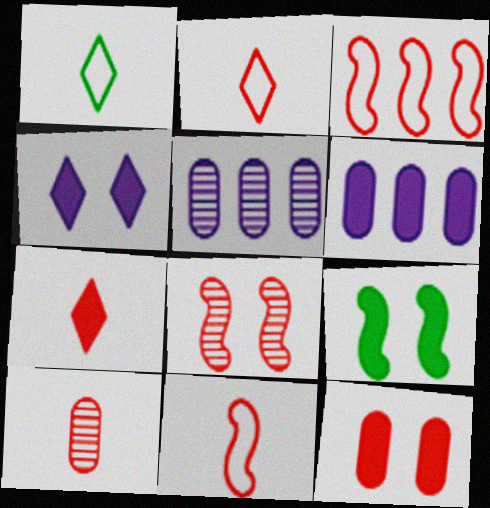[[1, 6, 8], 
[2, 5, 9], 
[4, 9, 12], 
[6, 7, 9], 
[7, 10, 11]]